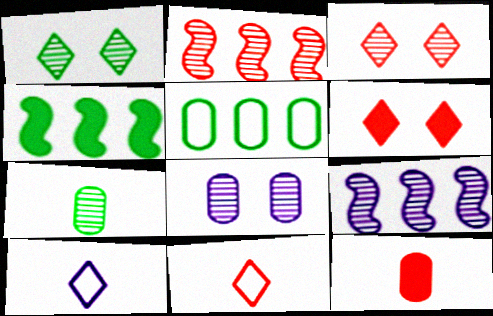[[3, 7, 9], 
[4, 8, 11], 
[5, 8, 12]]